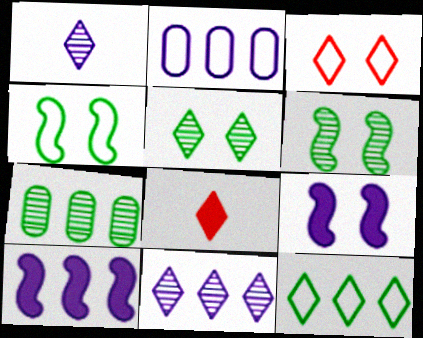[[1, 2, 9], 
[2, 6, 8], 
[2, 10, 11]]